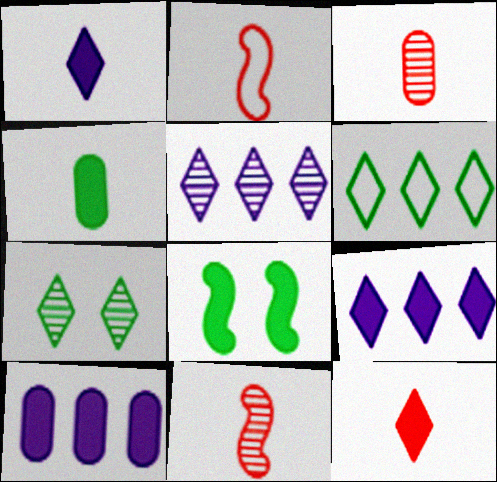[[2, 3, 12], 
[2, 7, 10], 
[8, 10, 12]]